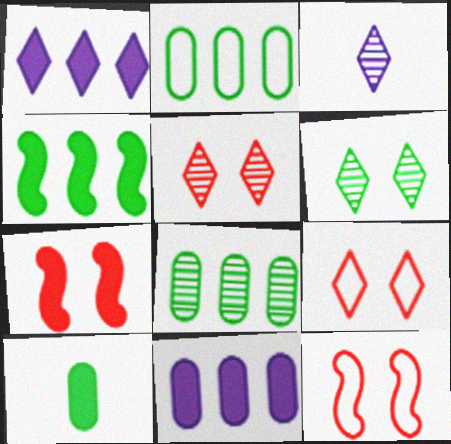[[1, 7, 10], 
[2, 3, 7]]